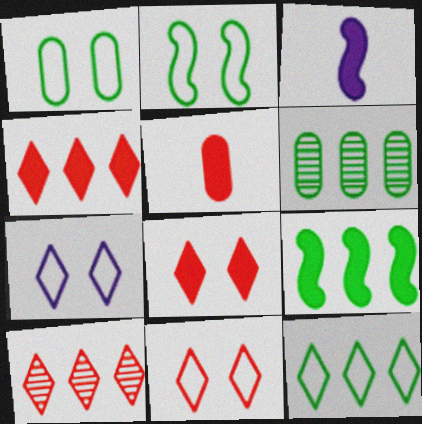[[1, 3, 10], 
[3, 6, 11], 
[6, 9, 12]]